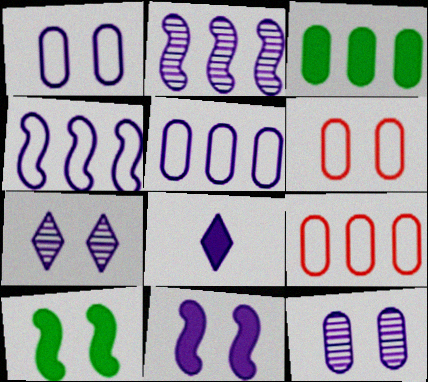[[1, 2, 8], 
[1, 7, 11], 
[4, 8, 12], 
[6, 7, 10]]